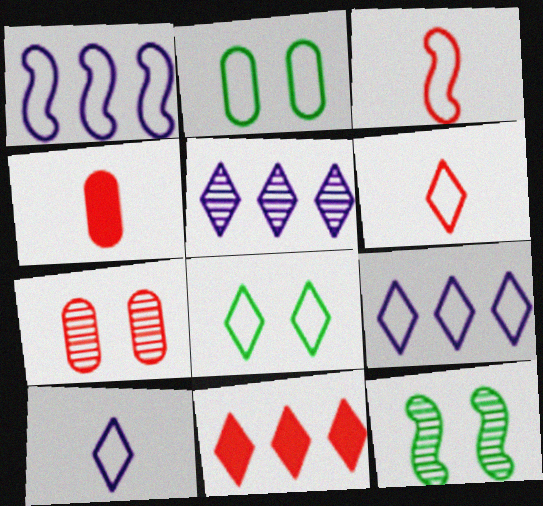[[1, 2, 6], 
[2, 3, 9], 
[3, 7, 11], 
[4, 9, 12], 
[6, 8, 9]]